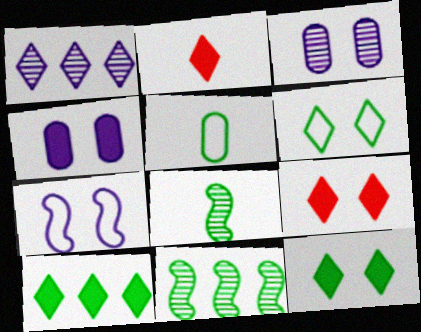[[1, 2, 6], 
[5, 11, 12]]